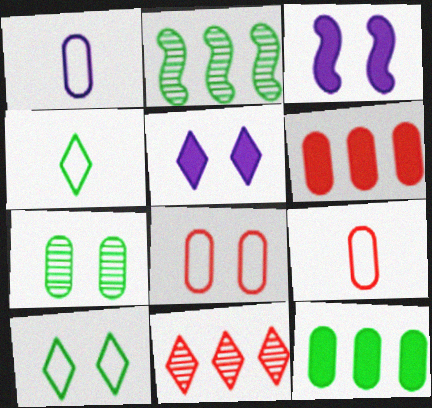[[1, 6, 7], 
[2, 5, 9], 
[4, 5, 11]]